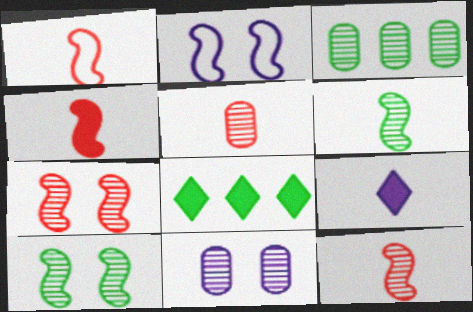[[1, 4, 12], 
[1, 8, 11], 
[2, 5, 8], 
[3, 5, 11]]